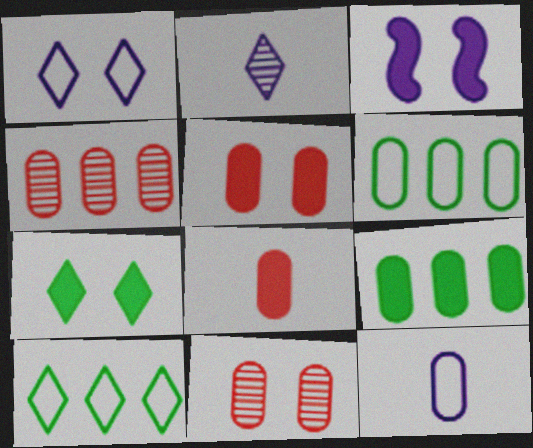[[3, 5, 7], 
[9, 11, 12]]